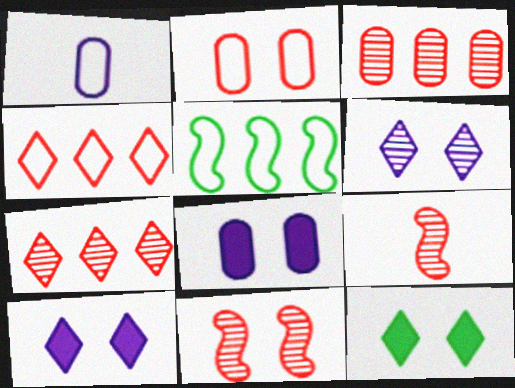[]